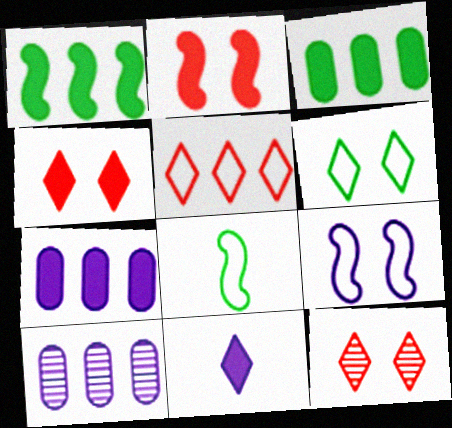[[1, 5, 10], 
[2, 3, 11], 
[4, 8, 10], 
[7, 8, 12], 
[9, 10, 11]]